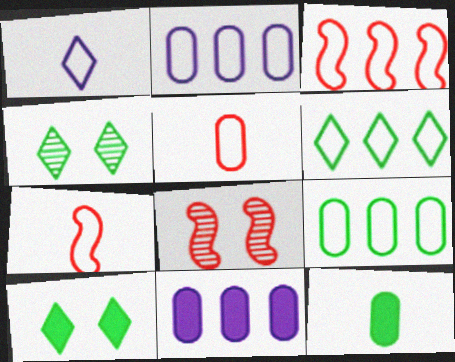[[2, 3, 6], 
[4, 7, 11]]